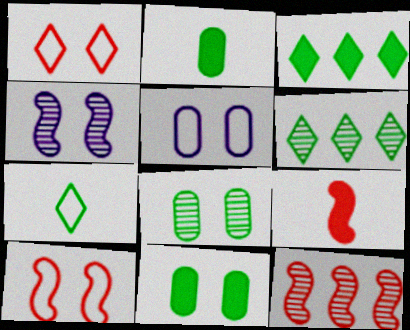[[1, 4, 11], 
[5, 6, 9], 
[9, 10, 12]]